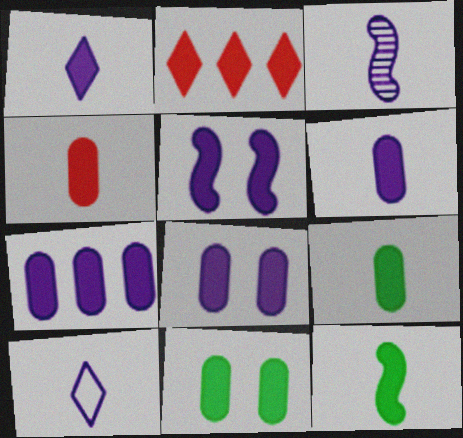[[1, 4, 12], 
[1, 5, 7], 
[2, 5, 9], 
[2, 8, 12], 
[3, 6, 10], 
[4, 6, 9], 
[4, 7, 11], 
[6, 7, 8]]